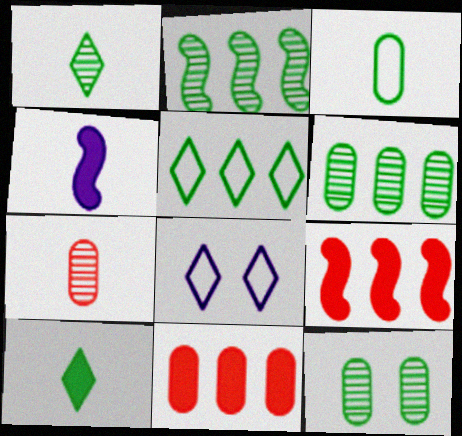[[1, 2, 12]]